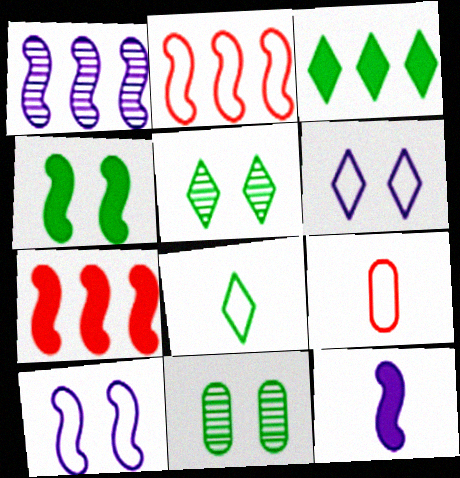[[1, 10, 12], 
[3, 5, 8], 
[4, 7, 12]]